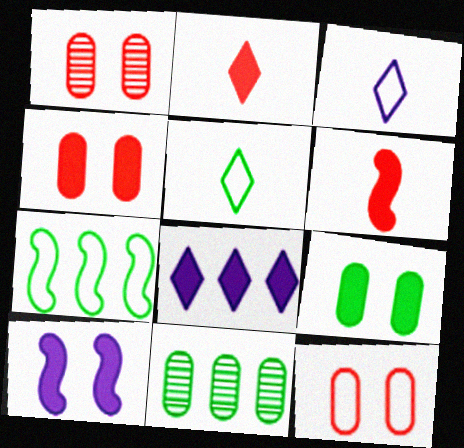[[1, 4, 12], 
[3, 7, 12], 
[6, 8, 9]]